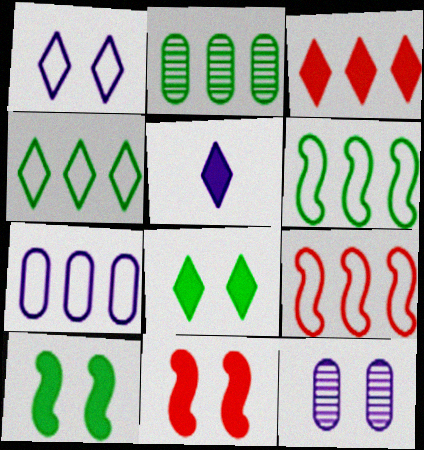[[3, 5, 8], 
[4, 7, 9]]